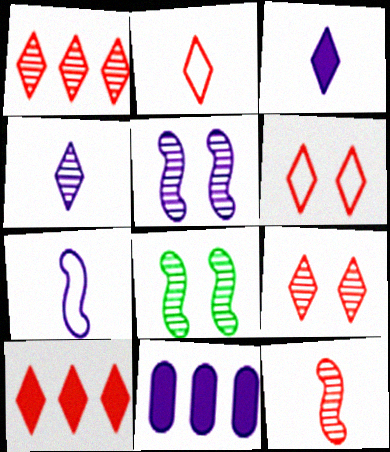[[2, 8, 11], 
[2, 9, 10]]